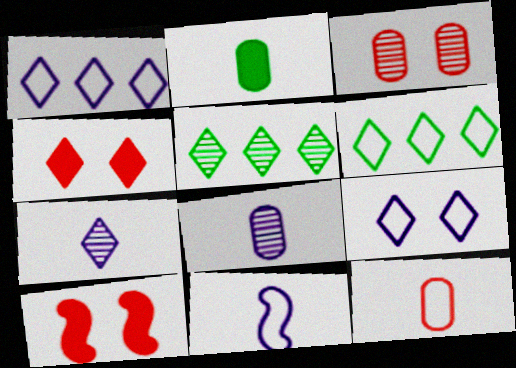[[2, 8, 12], 
[4, 6, 7], 
[6, 8, 10]]